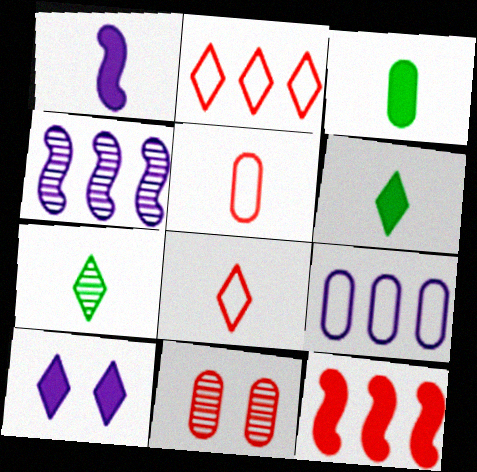[[1, 5, 7], 
[2, 7, 10], 
[3, 9, 11], 
[3, 10, 12], 
[4, 7, 11], 
[8, 11, 12]]